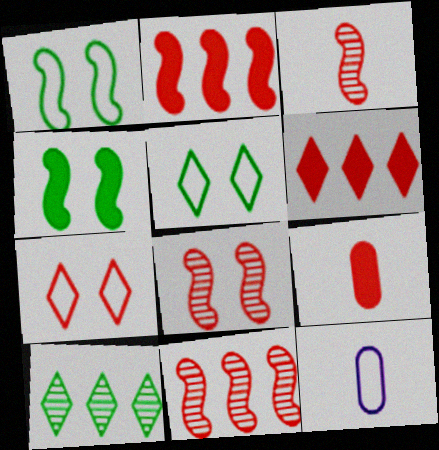[[3, 8, 11], 
[7, 9, 11]]